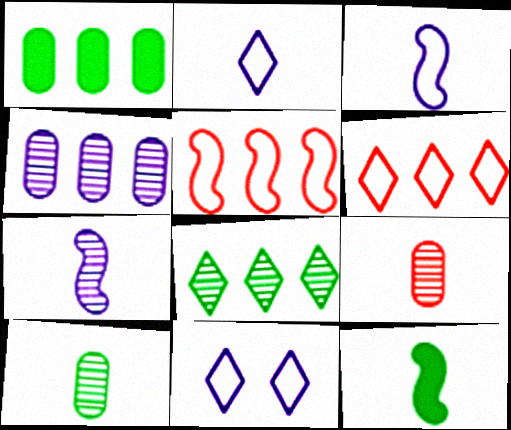[[2, 9, 12]]